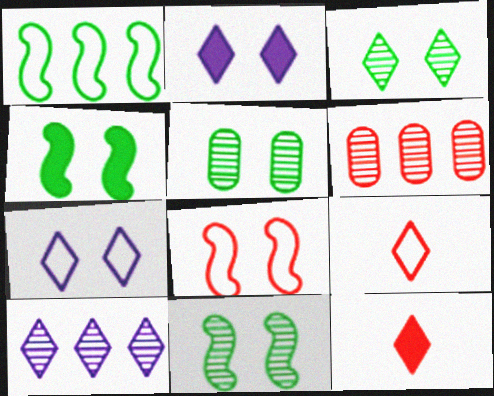[[2, 5, 8], 
[3, 5, 11], 
[6, 8, 12]]